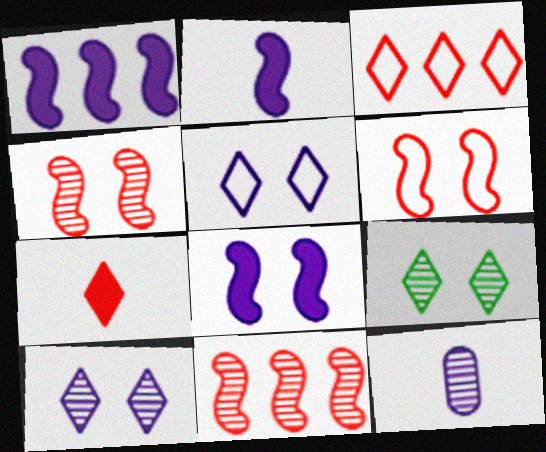[[1, 2, 8], 
[1, 5, 12], 
[9, 11, 12]]